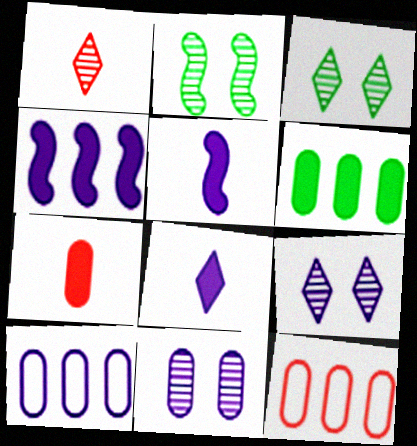[[2, 8, 12], 
[3, 5, 12], 
[5, 9, 10]]